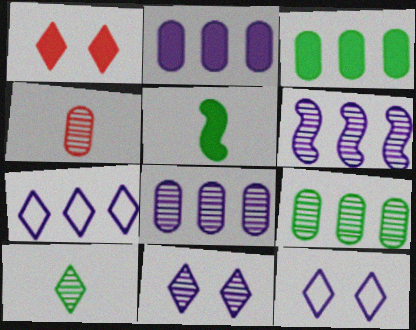[[1, 2, 5], 
[1, 7, 10], 
[2, 6, 7]]